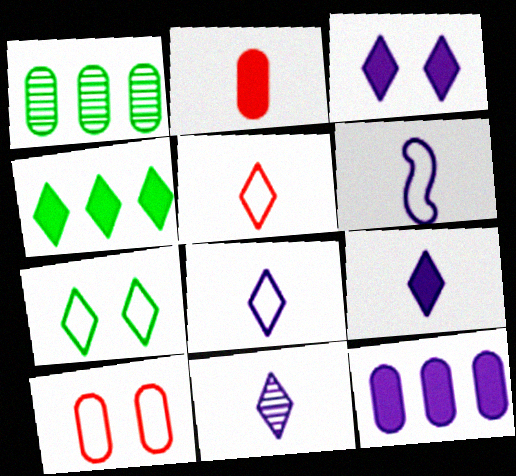[[8, 9, 11]]